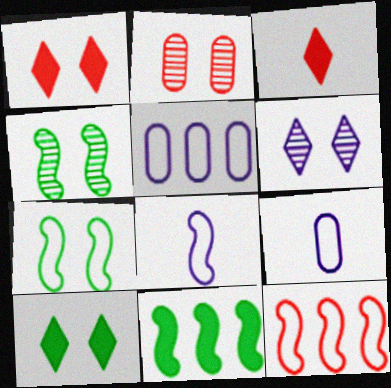[[2, 3, 12], 
[2, 4, 6], 
[3, 4, 5], 
[7, 8, 12]]